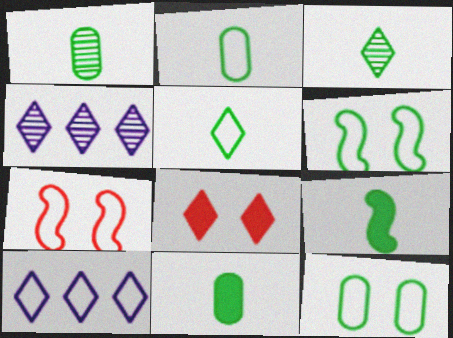[[1, 2, 11], 
[1, 5, 9], 
[2, 3, 9], 
[2, 7, 10], 
[3, 8, 10], 
[4, 5, 8], 
[4, 7, 11]]